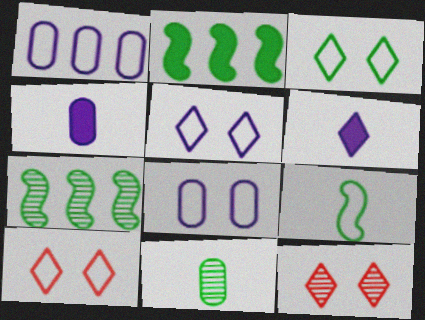[[1, 9, 10], 
[2, 3, 11], 
[3, 5, 10], 
[4, 7, 10]]